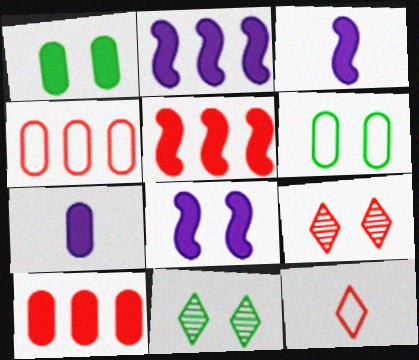[[1, 7, 10], 
[2, 3, 8], 
[3, 4, 11], 
[6, 8, 9]]